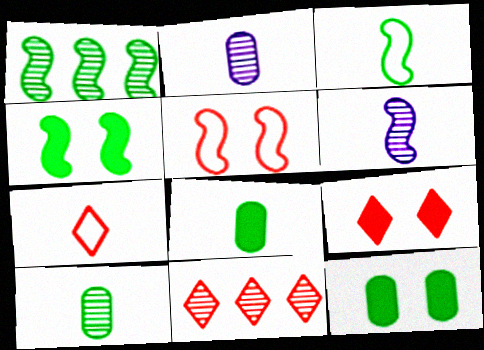[[1, 3, 4], 
[6, 7, 8], 
[7, 9, 11]]